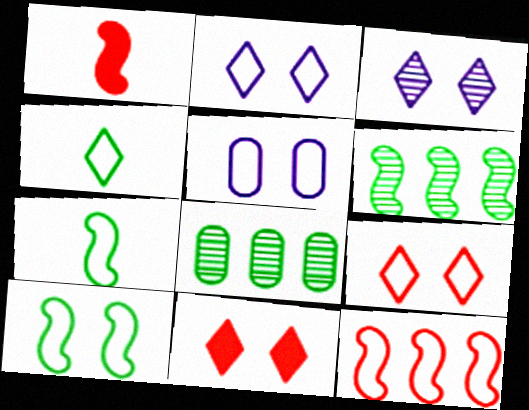[[1, 2, 8], 
[4, 5, 12], 
[5, 9, 10]]